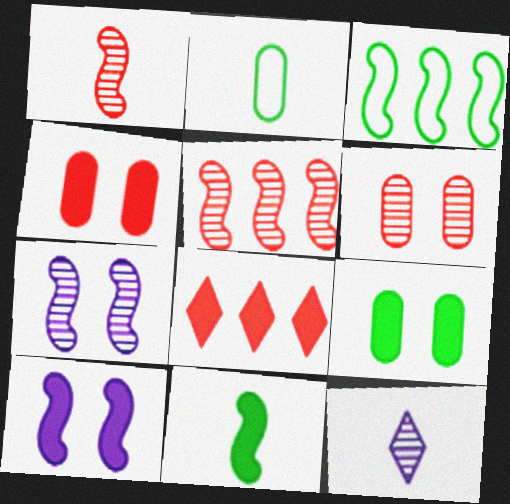[[1, 3, 10], 
[2, 7, 8], 
[3, 4, 12]]